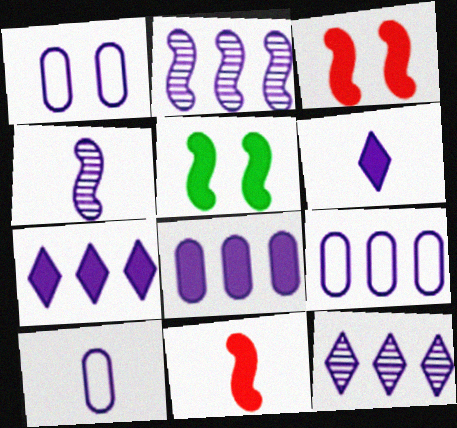[[1, 2, 6], 
[1, 4, 7], 
[1, 9, 10], 
[2, 7, 9], 
[4, 6, 10]]